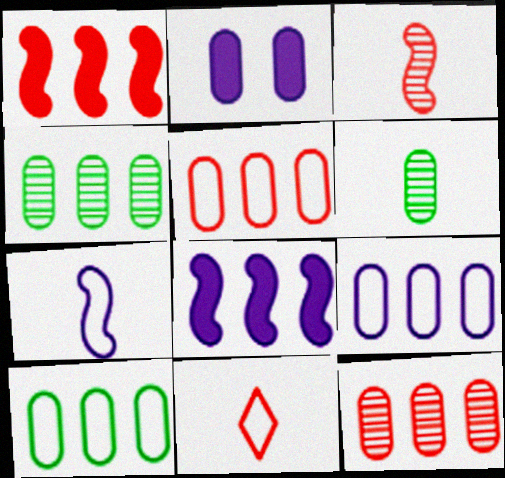[[2, 5, 6], 
[5, 9, 10]]